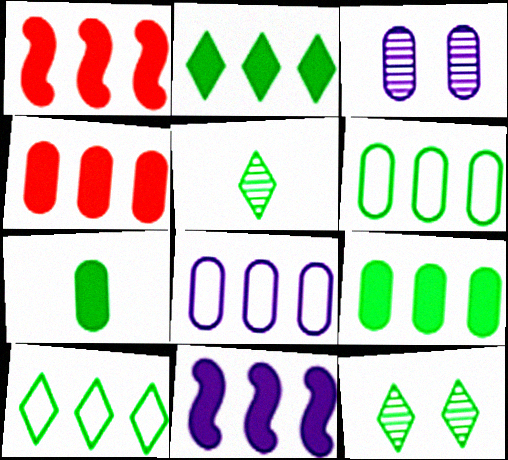[[2, 4, 11]]